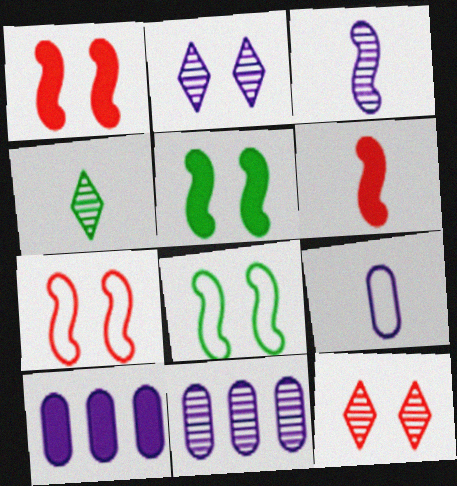[[2, 3, 11], 
[4, 6, 9], 
[4, 7, 10]]